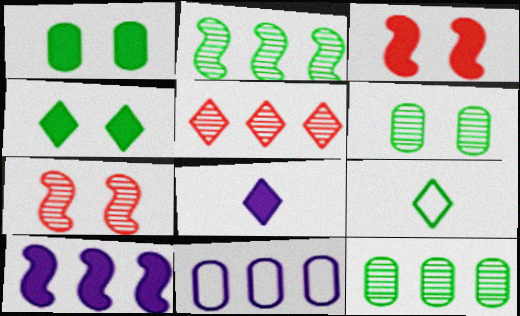[[1, 2, 9]]